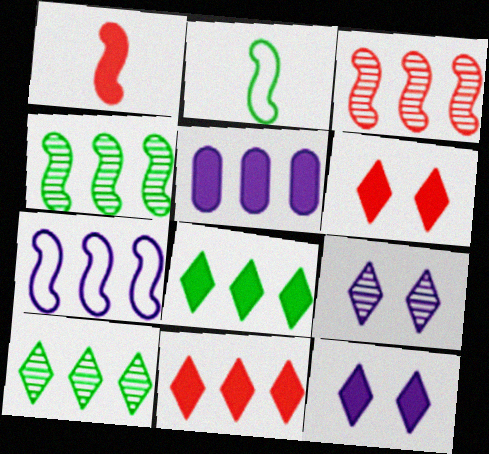[]